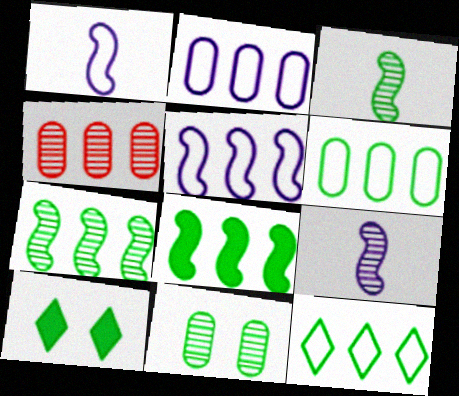[[1, 4, 10], 
[3, 6, 10]]